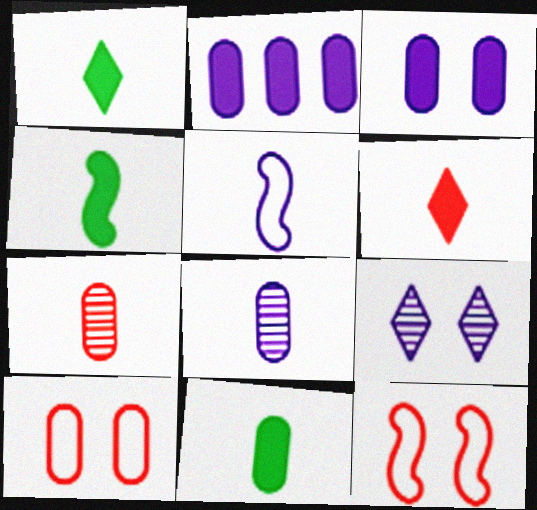[[1, 4, 11], 
[1, 5, 7], 
[2, 5, 9]]